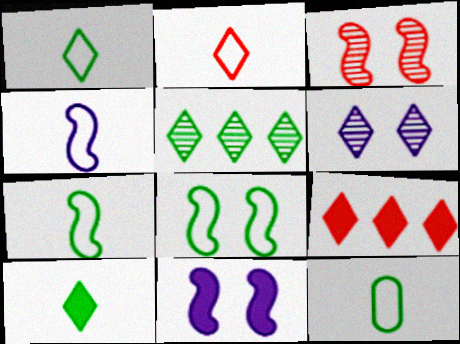[[1, 6, 9], 
[1, 7, 12], 
[2, 4, 12], 
[3, 8, 11]]